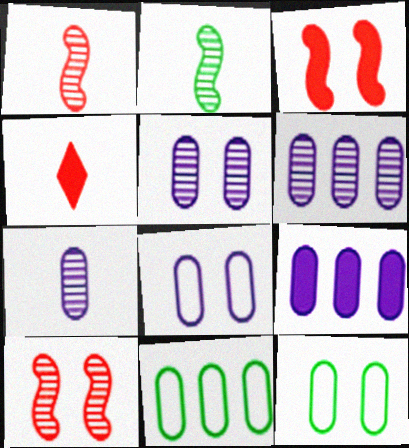[[5, 6, 7], 
[7, 8, 9]]